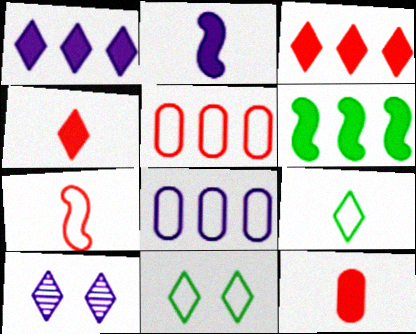[[2, 8, 10], 
[3, 9, 10], 
[7, 8, 11]]